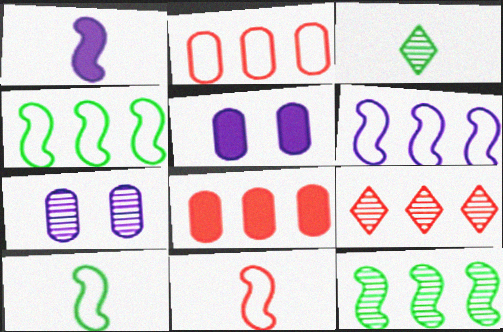[[5, 9, 10]]